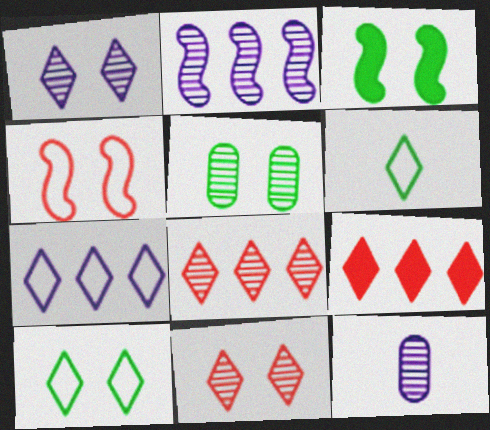[[1, 2, 12], 
[1, 6, 9], 
[3, 5, 10]]